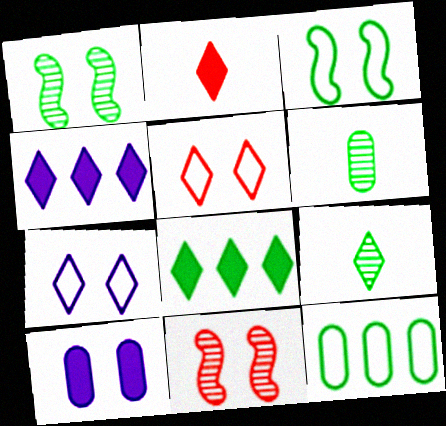[[1, 5, 10], 
[3, 6, 8], 
[4, 5, 9]]